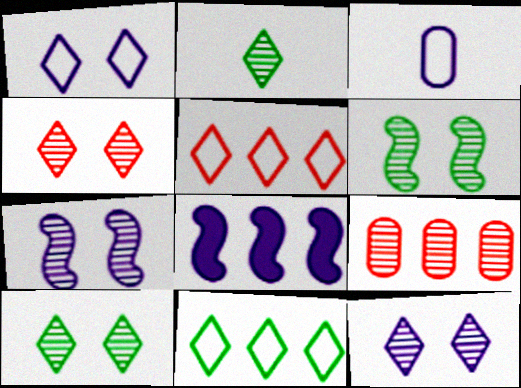[[2, 7, 9], 
[3, 8, 12], 
[4, 10, 12], 
[8, 9, 11]]